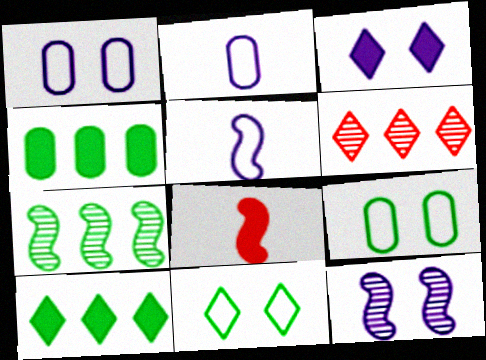[[1, 3, 12], 
[3, 4, 8]]